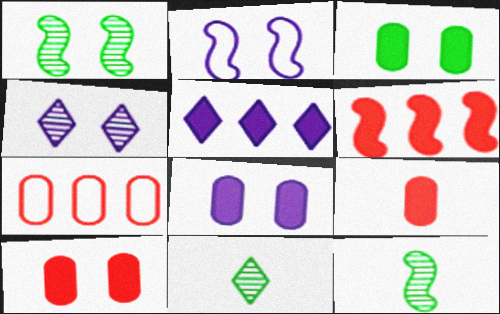[[2, 4, 8], 
[2, 6, 12], 
[3, 8, 10]]